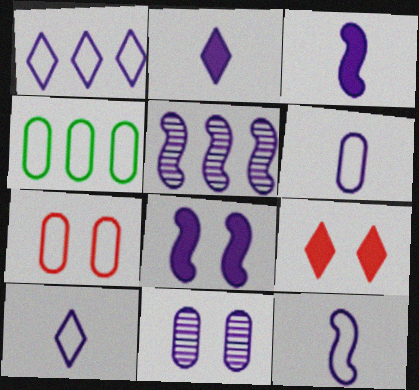[[1, 3, 11], 
[4, 6, 7], 
[5, 8, 12], 
[6, 10, 12]]